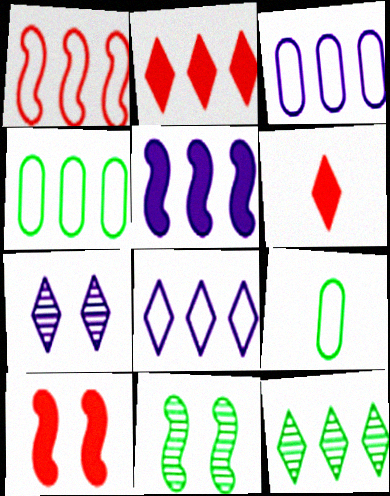[[1, 4, 8], 
[2, 8, 12], 
[3, 6, 11]]